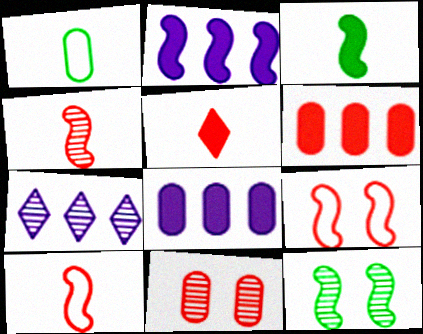[[1, 8, 11], 
[2, 10, 12]]